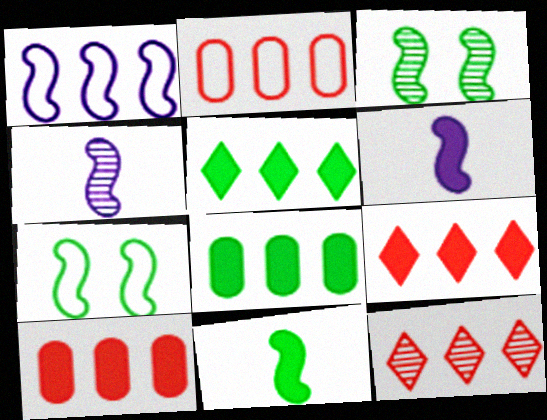[[1, 8, 12]]